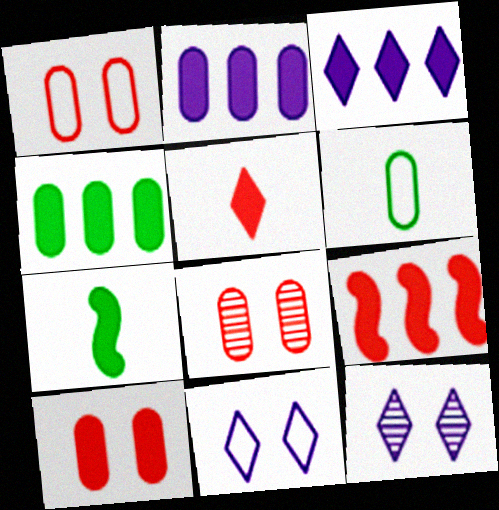[[1, 8, 10], 
[2, 6, 8], 
[3, 4, 9], 
[3, 7, 10], 
[5, 9, 10], 
[6, 9, 12]]